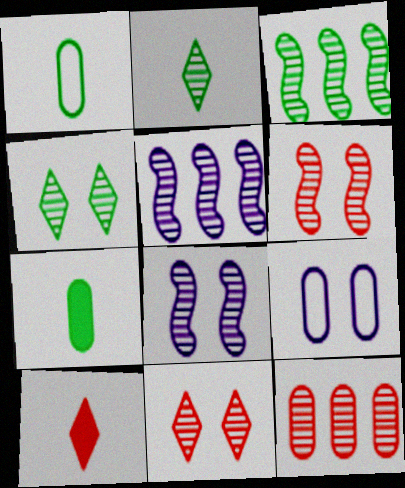[[2, 8, 12], 
[3, 9, 10], 
[7, 9, 12]]